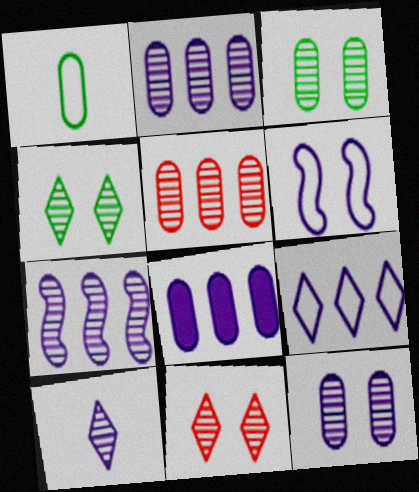[[6, 8, 10], 
[7, 8, 9], 
[7, 10, 12]]